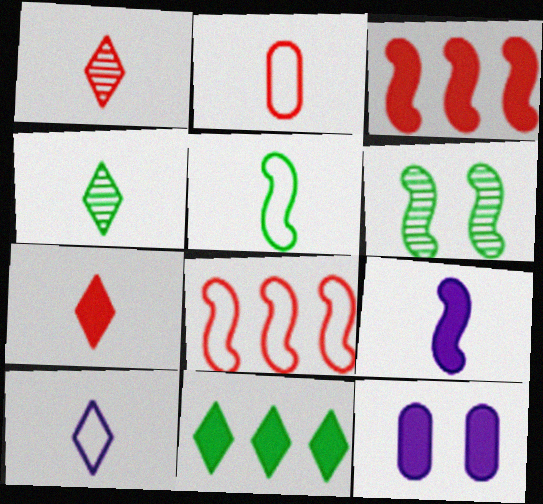[[2, 4, 9], 
[2, 5, 10], 
[4, 7, 10], 
[4, 8, 12], 
[6, 8, 9]]